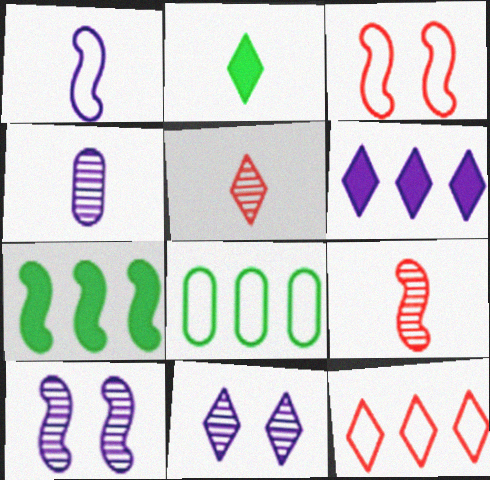[[2, 11, 12]]